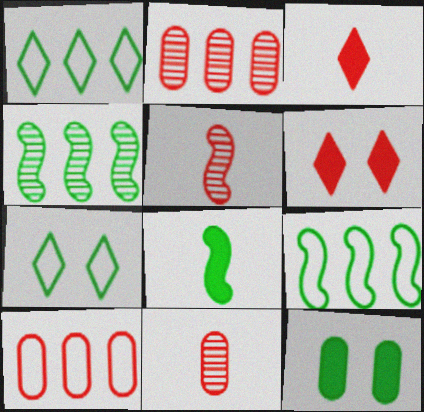[[5, 6, 10]]